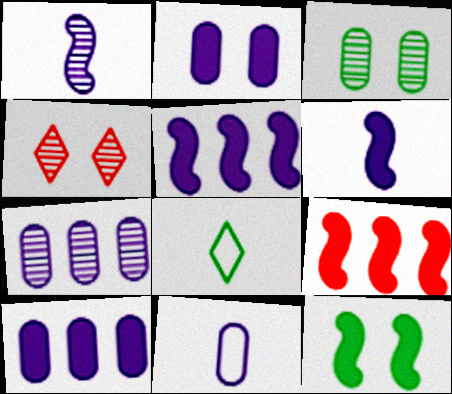[[2, 7, 11], 
[6, 9, 12]]